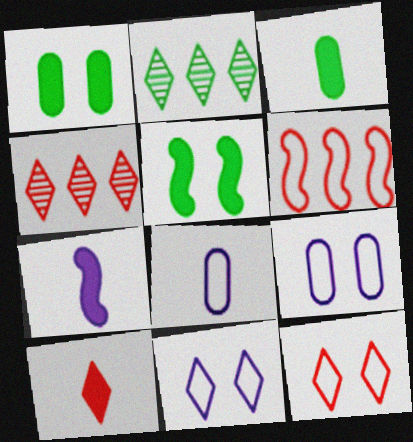[[2, 10, 11], 
[3, 7, 10], 
[4, 5, 8], 
[4, 10, 12]]